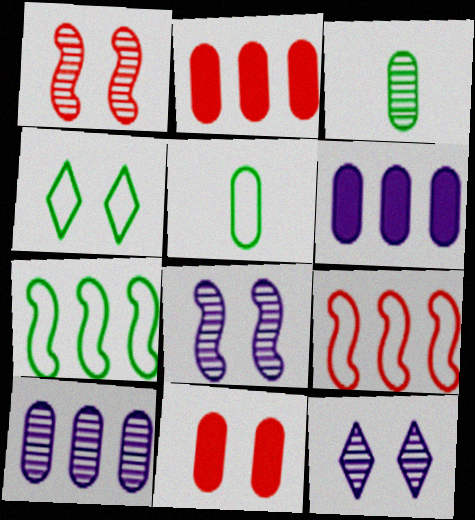[[4, 5, 7], 
[4, 8, 11], 
[5, 10, 11]]